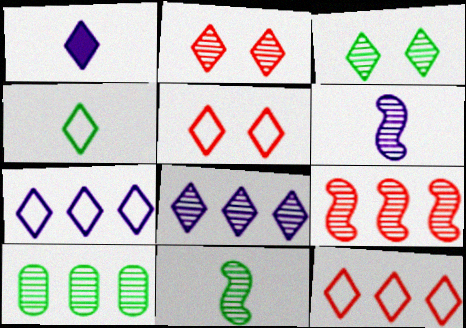[[1, 3, 12], 
[2, 6, 10], 
[3, 10, 11], 
[4, 5, 7], 
[8, 9, 10]]